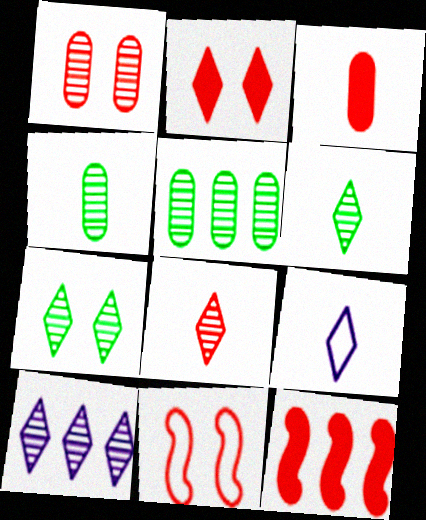[[1, 2, 11], 
[2, 3, 12], 
[7, 8, 10]]